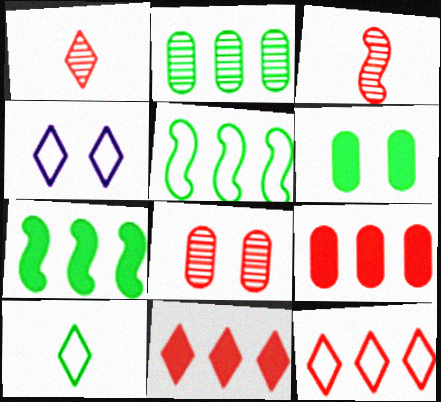[[4, 10, 12]]